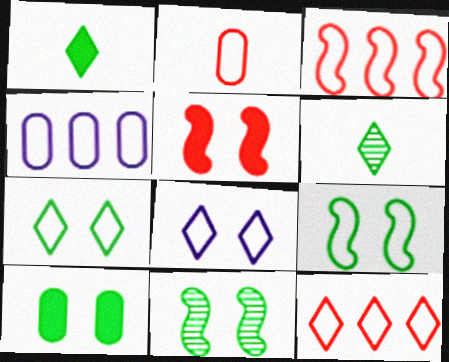[[4, 5, 6], 
[7, 10, 11]]